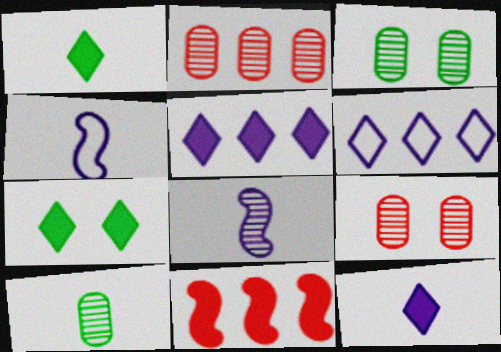[[2, 4, 7]]